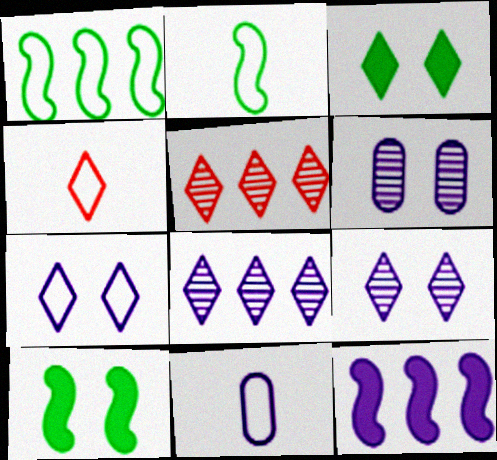[[2, 4, 11], 
[3, 4, 8], 
[5, 10, 11], 
[9, 11, 12]]